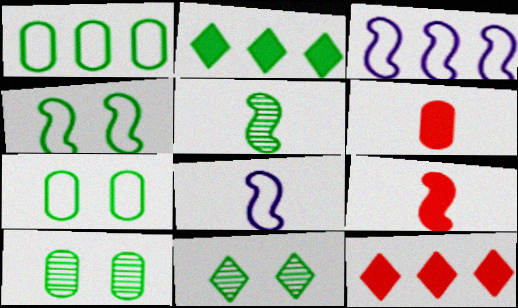[[2, 5, 7], 
[3, 6, 11], 
[5, 8, 9], 
[8, 10, 12]]